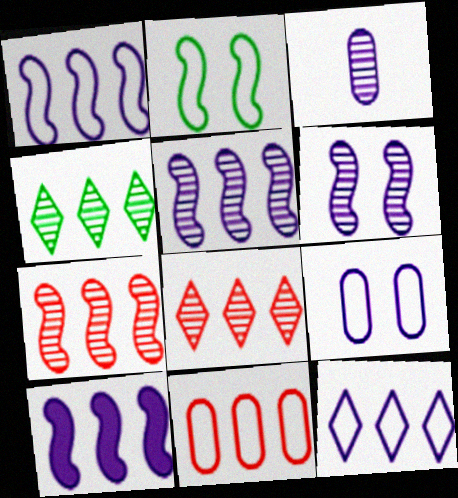[[1, 5, 10], 
[4, 10, 11]]